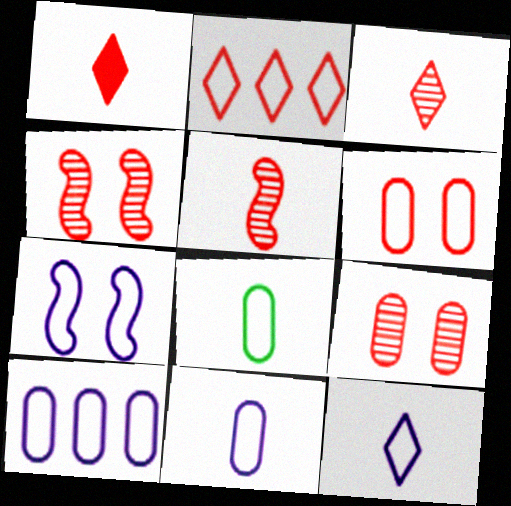[[2, 7, 8], 
[6, 8, 10], 
[7, 10, 12]]